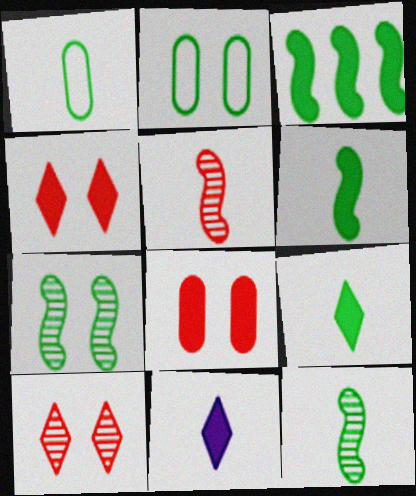[[1, 5, 11], 
[1, 9, 12], 
[3, 8, 11]]